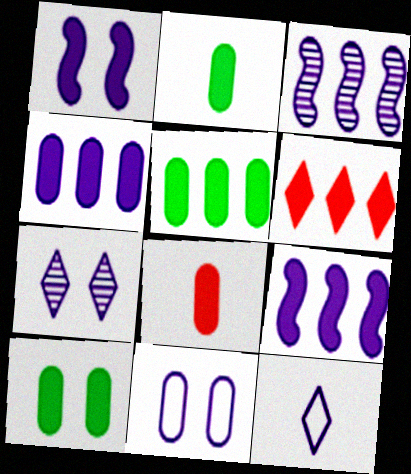[[1, 2, 6], 
[1, 7, 11], 
[2, 5, 10], 
[4, 8, 10], 
[5, 6, 9]]